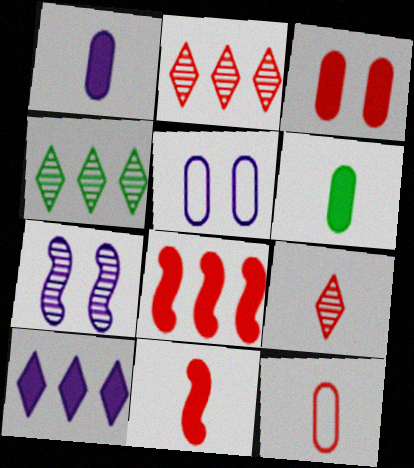[[4, 5, 11], 
[9, 11, 12]]